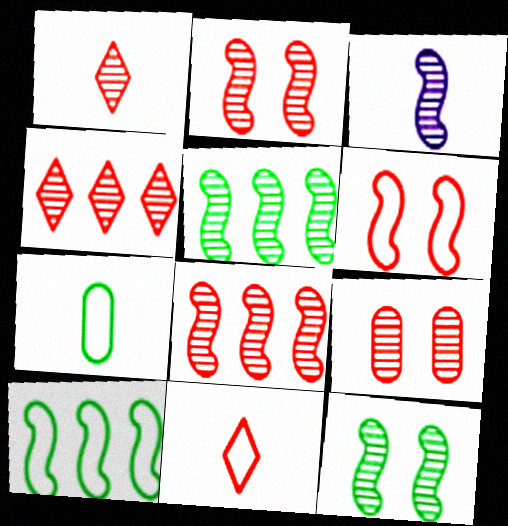[[1, 8, 9], 
[2, 3, 5], 
[3, 8, 12]]